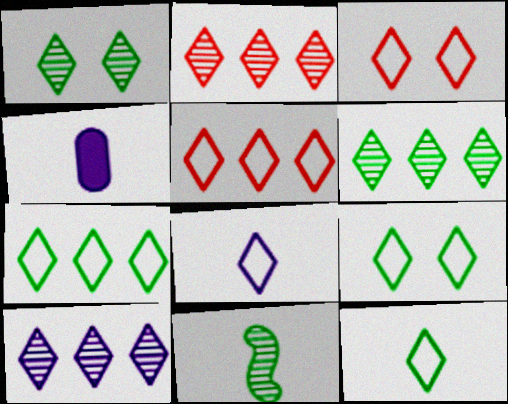[[2, 6, 10], 
[3, 7, 8], 
[5, 8, 9], 
[7, 9, 12]]